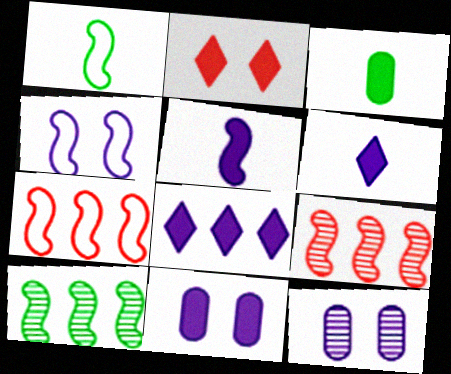[[1, 4, 7], 
[5, 8, 11]]